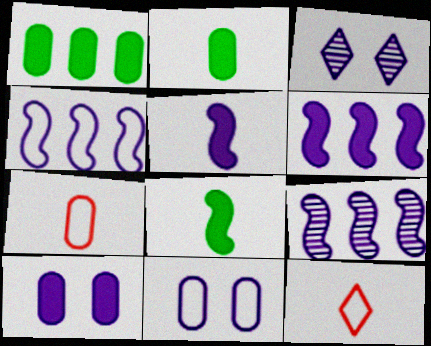[[4, 6, 9]]